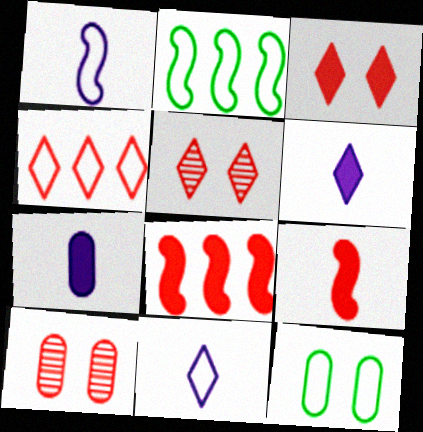[[1, 4, 12], 
[2, 5, 7], 
[2, 6, 10], 
[4, 9, 10]]